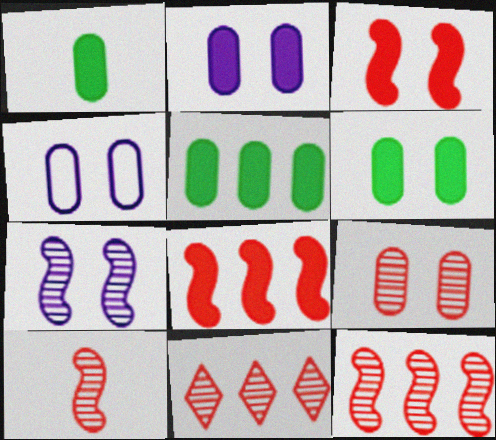[[1, 5, 6], 
[4, 6, 9], 
[9, 10, 11]]